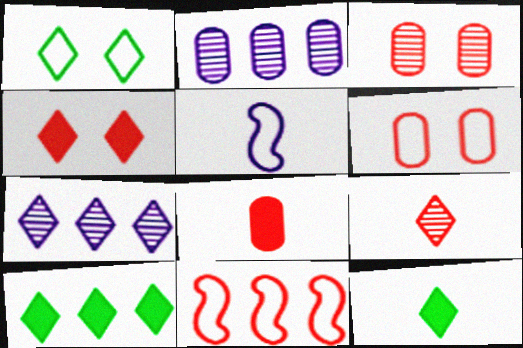[[2, 10, 11], 
[3, 5, 10]]